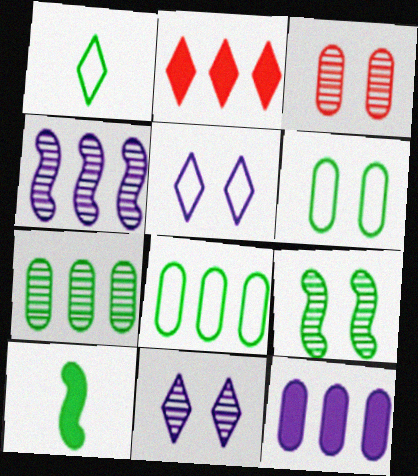[[1, 2, 11], 
[2, 4, 8], 
[3, 9, 11]]